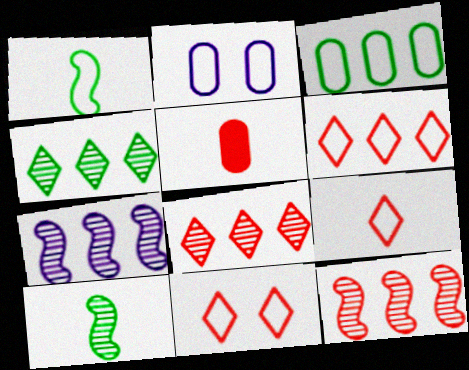[[1, 2, 6], 
[5, 11, 12], 
[6, 9, 11]]